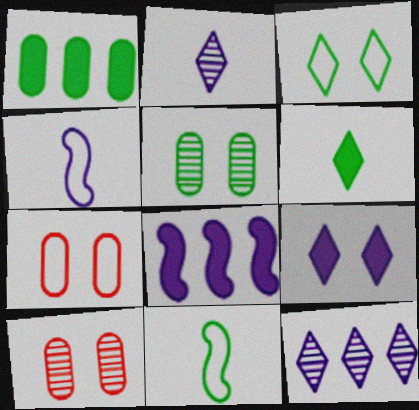[]